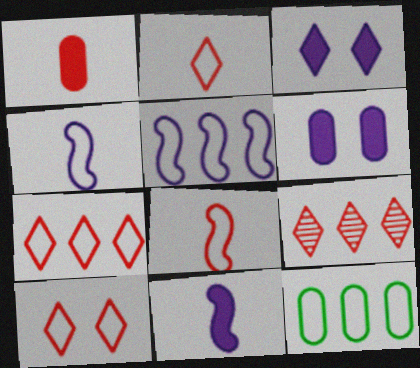[[2, 7, 10], 
[4, 10, 12], 
[5, 7, 12]]